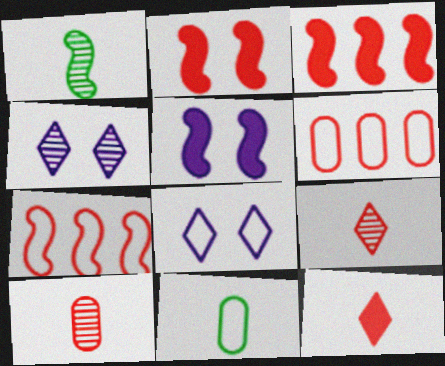[[1, 5, 7], 
[2, 6, 9], 
[3, 4, 11], 
[7, 8, 11]]